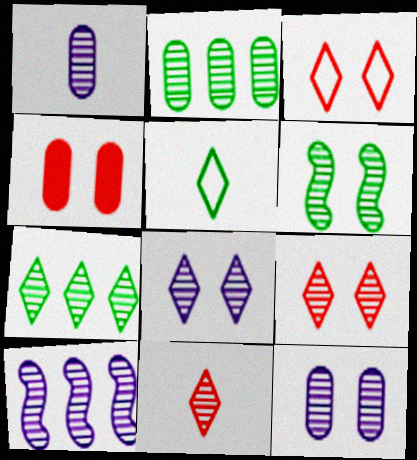[[1, 8, 10], 
[4, 5, 10], 
[6, 9, 12], 
[7, 8, 11]]